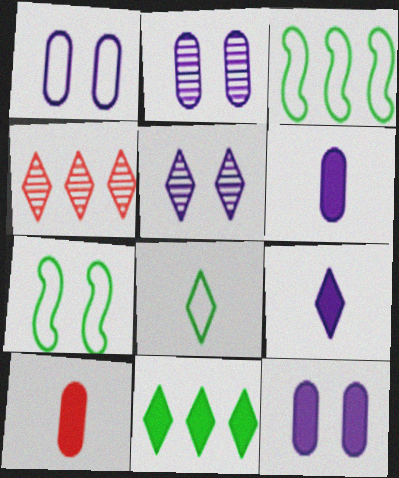[[1, 2, 12], 
[3, 5, 10], 
[4, 6, 7]]